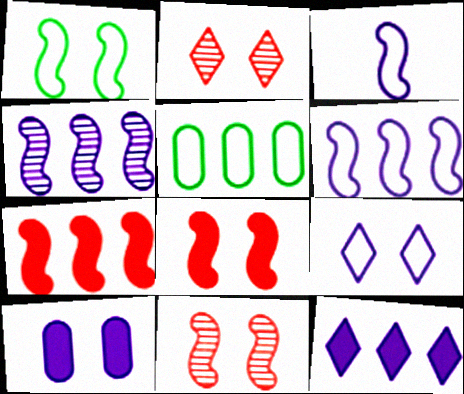[[1, 2, 10]]